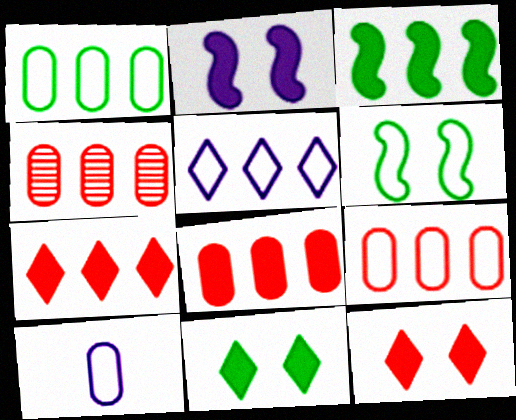[[3, 4, 5], 
[4, 8, 9]]